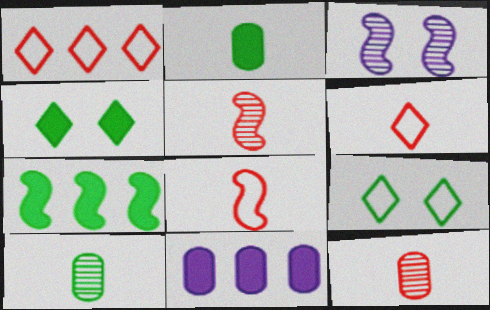[[1, 2, 3], 
[2, 4, 7], 
[3, 7, 8], 
[5, 9, 11], 
[7, 9, 10]]